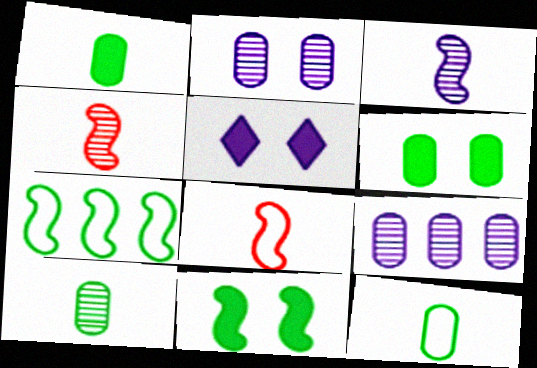[[1, 10, 12]]